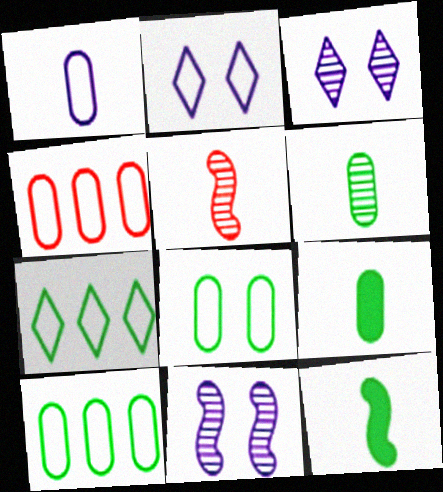[[1, 4, 8], 
[3, 4, 12]]